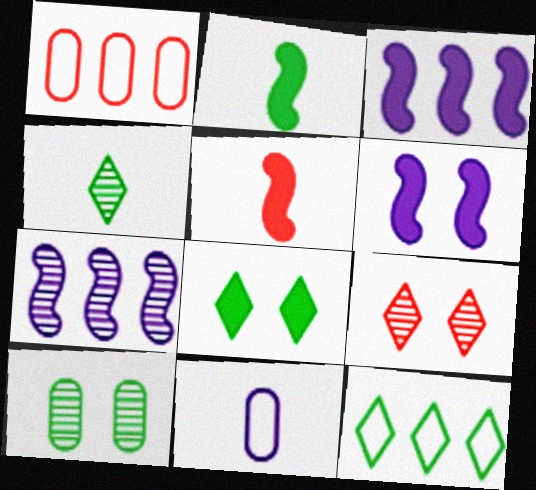[[1, 4, 6], 
[1, 5, 9], 
[2, 10, 12], 
[4, 5, 11], 
[4, 8, 12]]